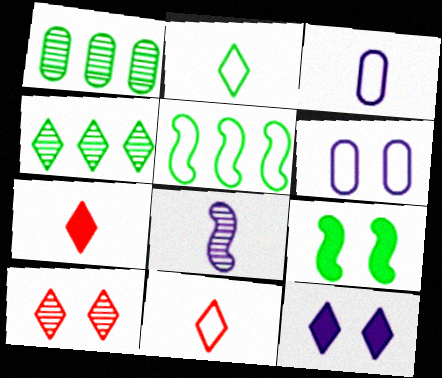[[1, 2, 9], 
[1, 8, 10], 
[4, 11, 12], 
[5, 6, 11], 
[6, 9, 10]]